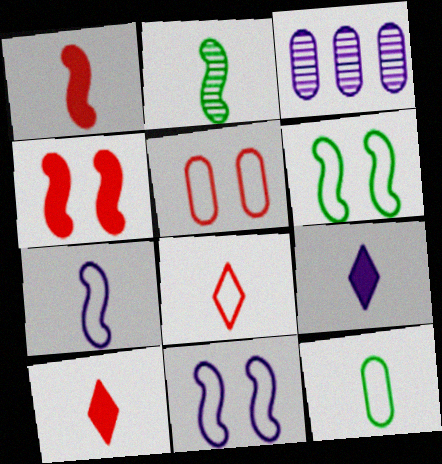[[1, 2, 7], 
[3, 6, 10], 
[3, 9, 11], 
[7, 8, 12]]